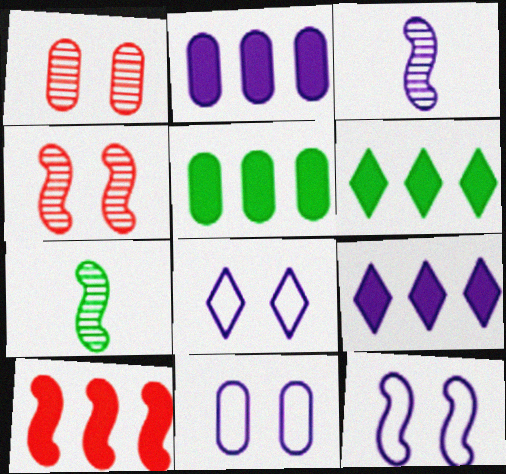[[2, 3, 8], 
[2, 6, 10], 
[3, 9, 11], 
[5, 9, 10], 
[7, 10, 12], 
[8, 11, 12]]